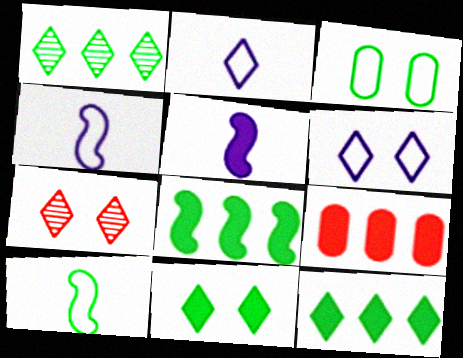[[2, 7, 12], 
[5, 9, 11], 
[6, 7, 11]]